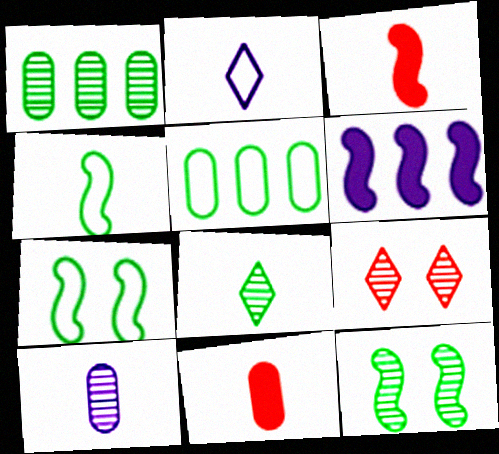[[1, 8, 12]]